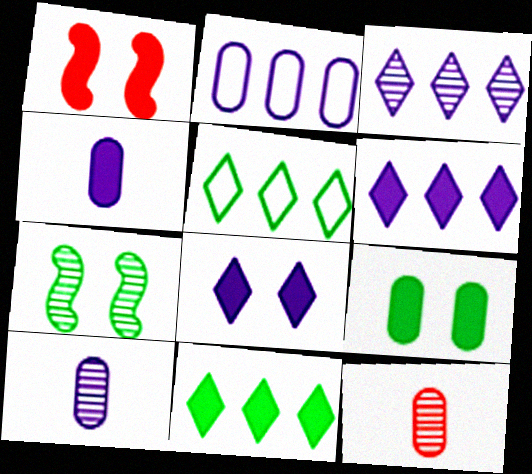[[1, 4, 11], 
[1, 5, 10], 
[1, 8, 9], 
[2, 9, 12], 
[3, 7, 12]]